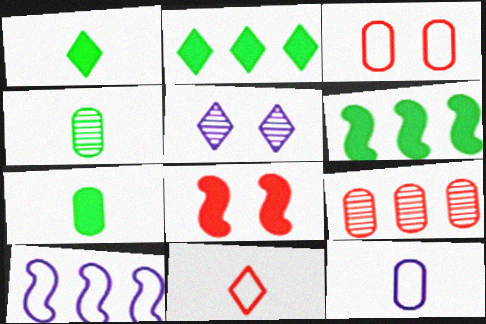[[2, 5, 11], 
[2, 9, 10], 
[8, 9, 11]]